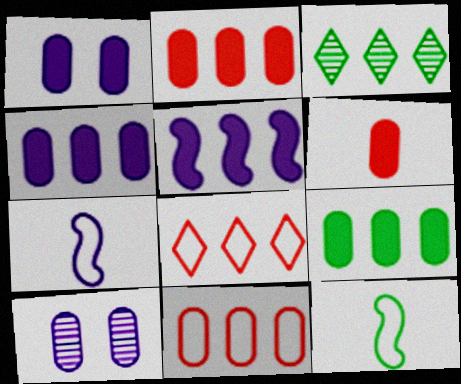[[1, 6, 9], 
[2, 4, 9], 
[3, 5, 11]]